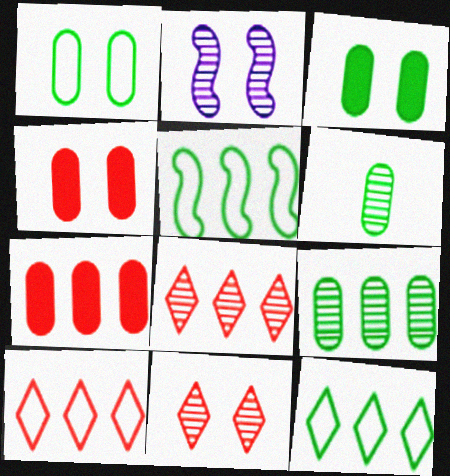[[2, 6, 8]]